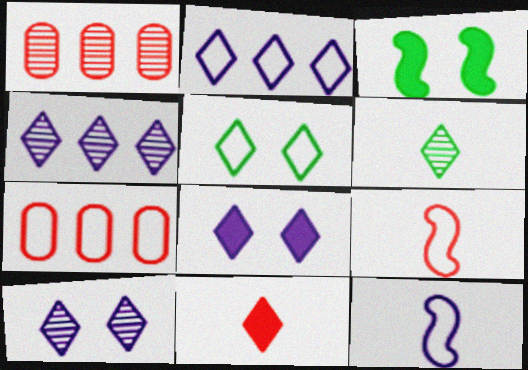[[4, 5, 11], 
[5, 7, 12]]